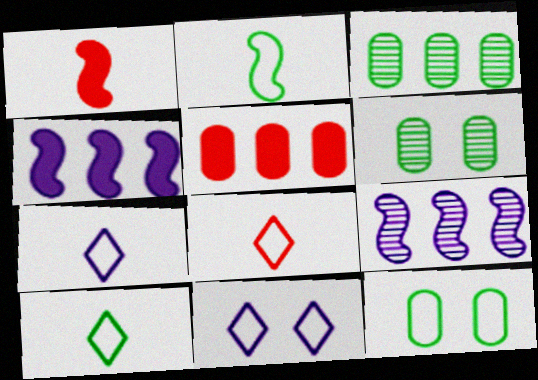[[1, 3, 11], 
[4, 6, 8], 
[7, 8, 10]]